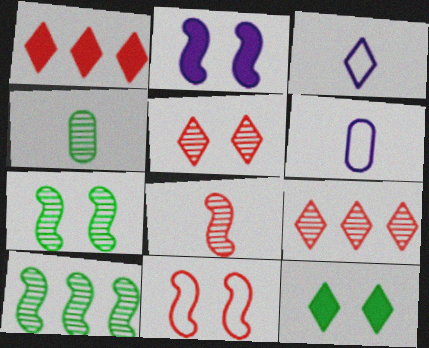[[1, 6, 7], 
[2, 7, 11], 
[3, 9, 12]]